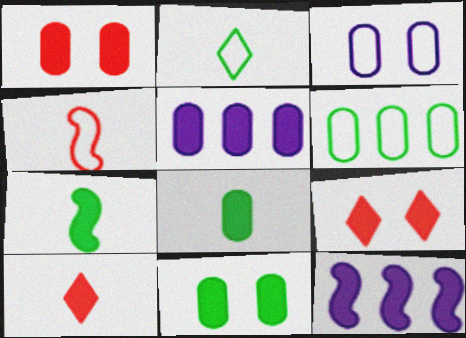[[1, 5, 8], 
[5, 7, 9], 
[8, 9, 12], 
[10, 11, 12]]